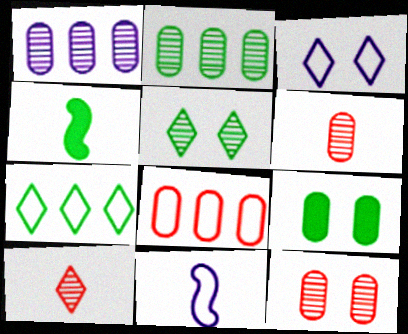[]